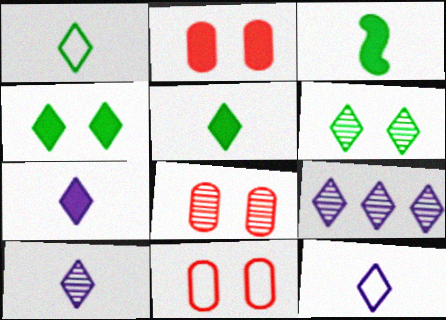[[2, 8, 11], 
[3, 9, 11], 
[7, 10, 12]]